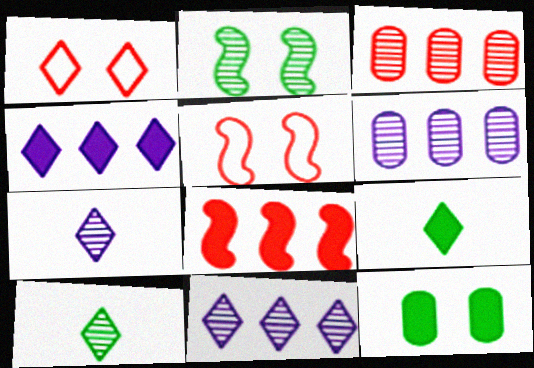[[1, 4, 10], 
[1, 9, 11], 
[2, 3, 7], 
[5, 6, 9]]